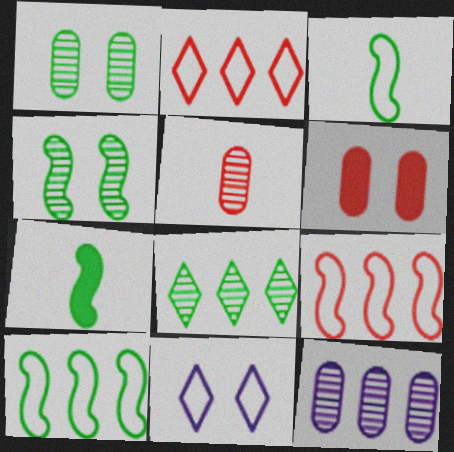[[1, 5, 12], 
[4, 6, 11], 
[4, 7, 10]]